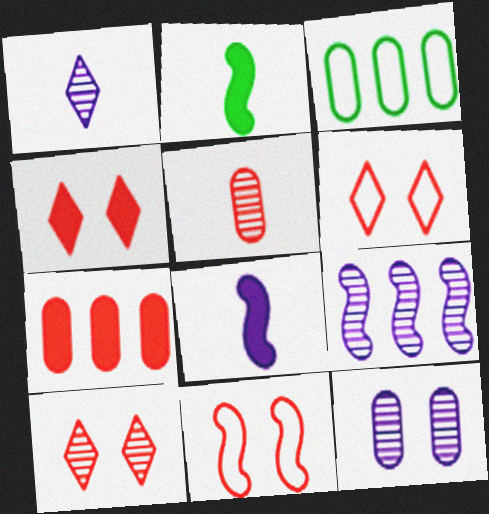[[1, 9, 12], 
[2, 9, 11], 
[3, 8, 10], 
[4, 6, 10]]